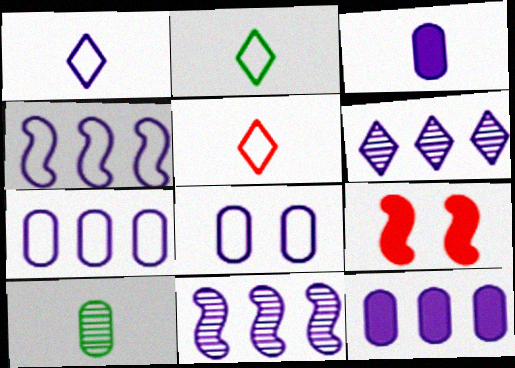[[1, 2, 5], 
[1, 4, 8], 
[4, 6, 12]]